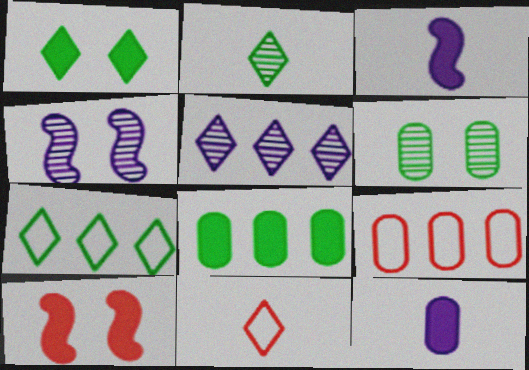[[1, 2, 7], 
[1, 5, 11], 
[4, 8, 11], 
[6, 9, 12]]